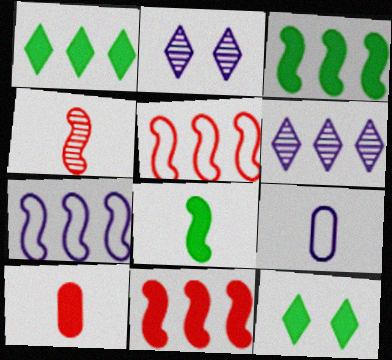[]